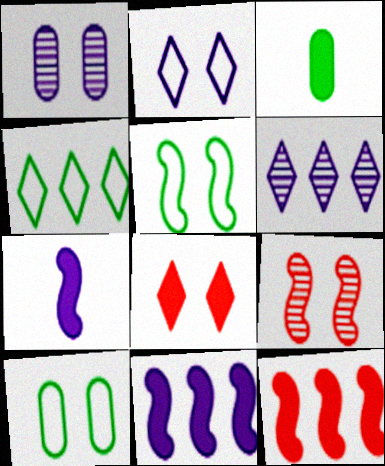[[1, 5, 8], 
[3, 8, 11]]